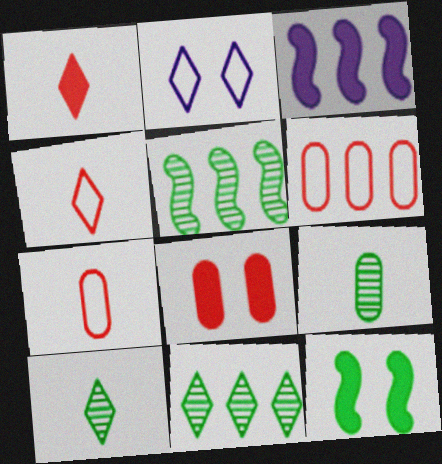[[1, 2, 11], 
[3, 6, 11]]